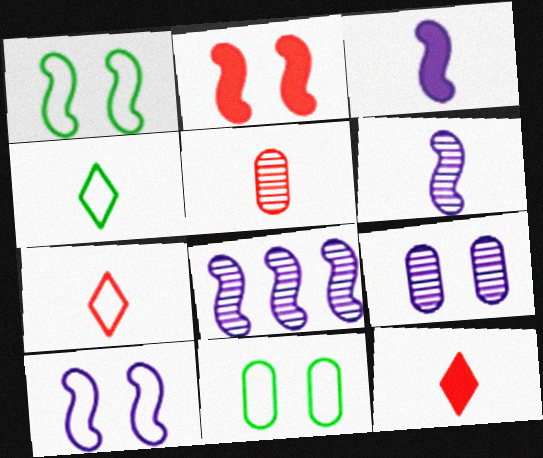[[3, 4, 5], 
[3, 8, 10], 
[8, 11, 12]]